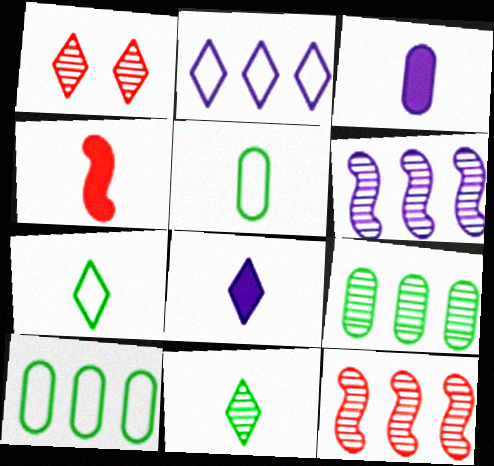[]